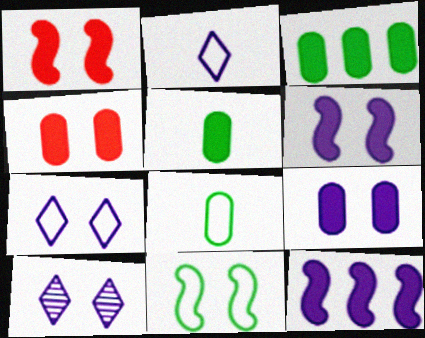[[4, 10, 11]]